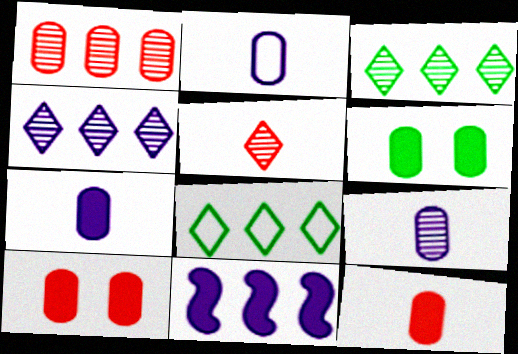[[1, 2, 6], 
[1, 8, 11], 
[2, 7, 9]]